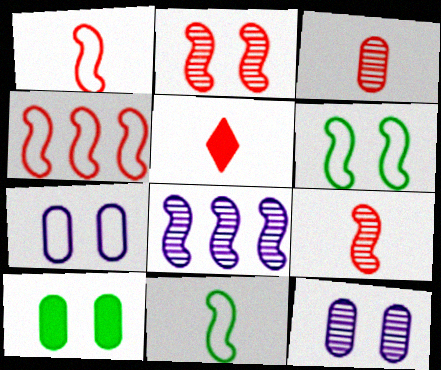[[1, 3, 5]]